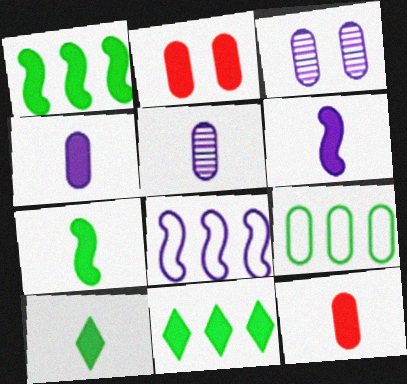[[2, 5, 9], 
[2, 6, 11], 
[3, 9, 12], 
[6, 10, 12]]